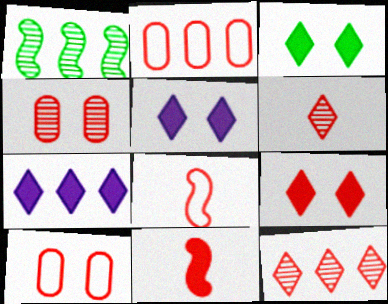[[1, 2, 7], 
[3, 5, 9], 
[10, 11, 12]]